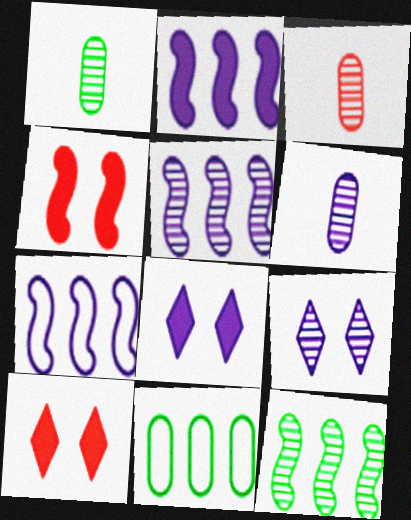[[1, 3, 6], 
[1, 7, 10], 
[2, 5, 7], 
[3, 9, 12], 
[5, 6, 9], 
[6, 7, 8]]